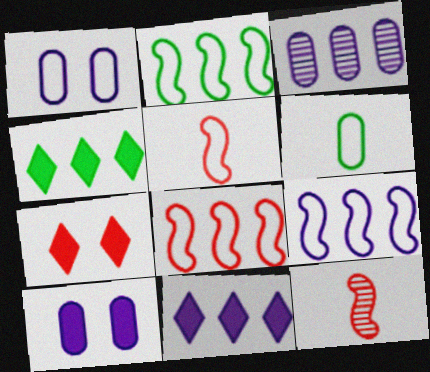[[1, 4, 12], 
[2, 8, 9], 
[3, 4, 8], 
[3, 9, 11]]